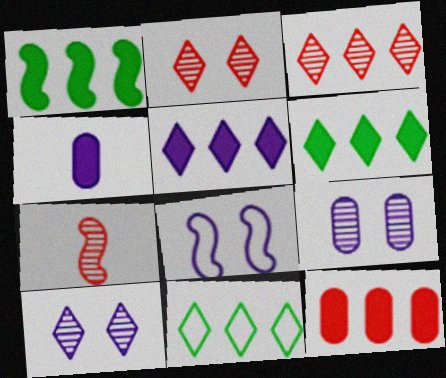[[1, 5, 12], 
[1, 7, 8], 
[3, 5, 11]]